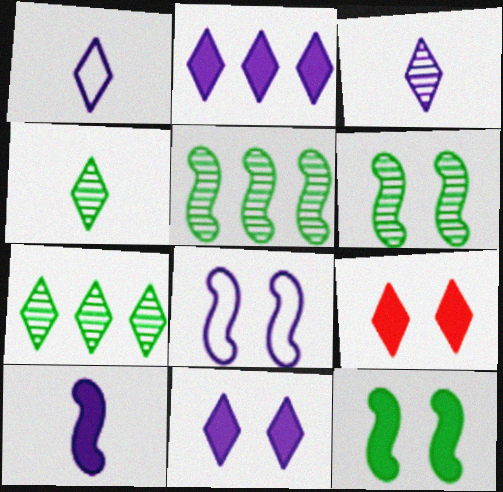[[1, 7, 9]]